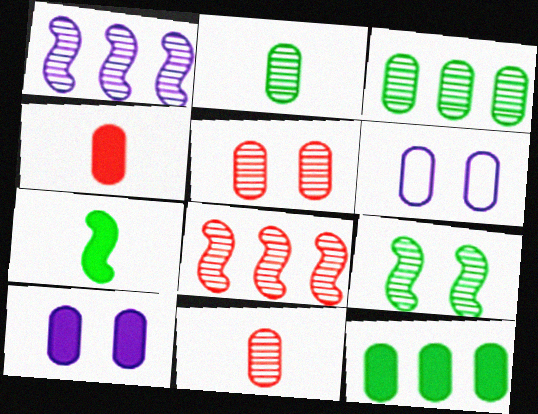[[3, 4, 6], 
[4, 10, 12], 
[6, 11, 12]]